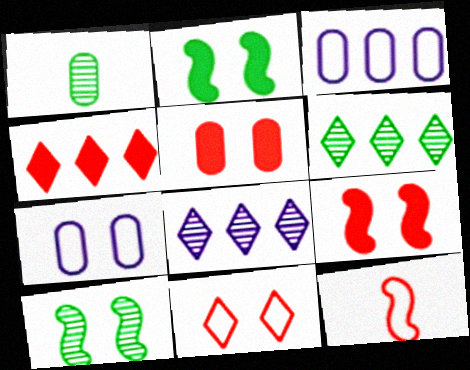[[1, 3, 5], 
[1, 6, 10]]